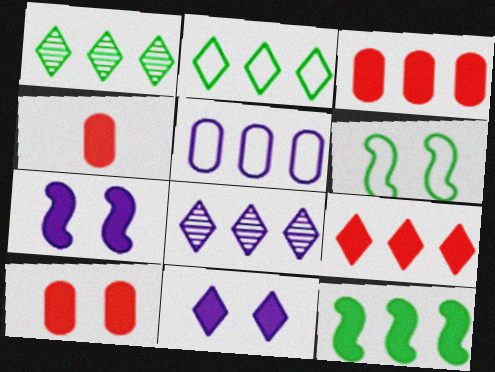[[2, 8, 9], 
[3, 4, 10], 
[4, 6, 8], 
[4, 11, 12]]